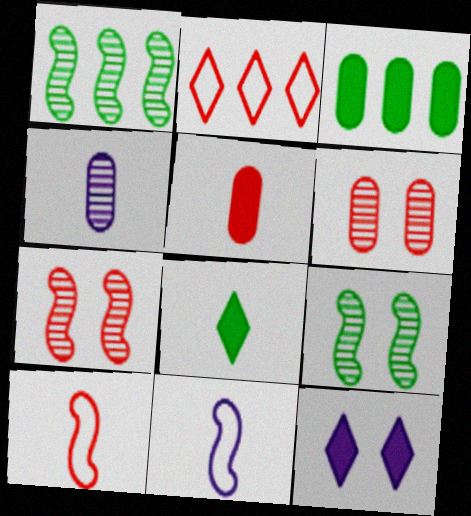[[2, 5, 7], 
[4, 8, 10]]